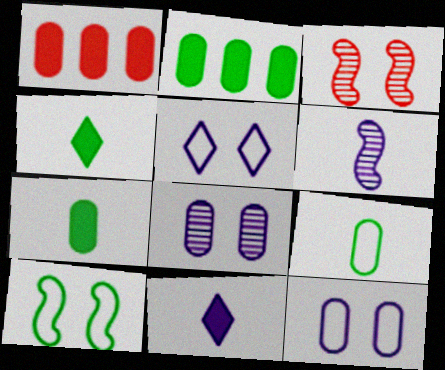[[1, 8, 9]]